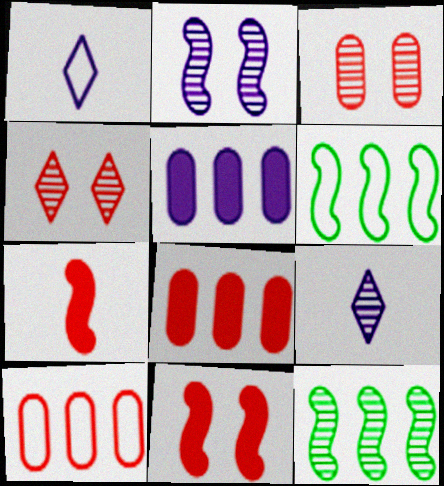[[1, 2, 5], 
[2, 6, 7], 
[3, 9, 12], 
[4, 7, 10]]